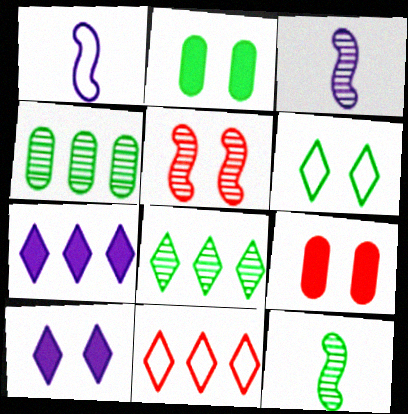[[1, 8, 9], 
[2, 3, 11], 
[7, 8, 11]]